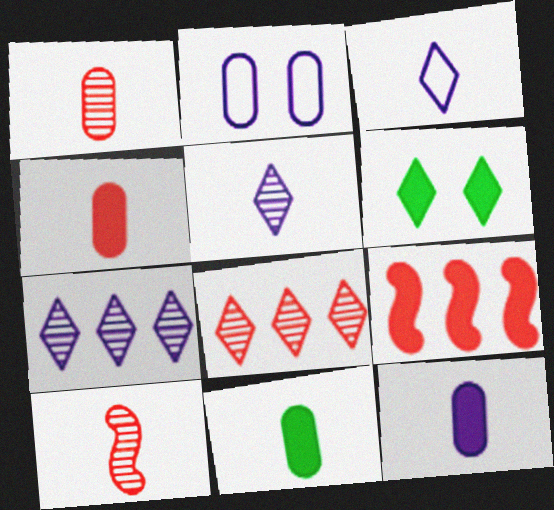[[3, 6, 8], 
[3, 10, 11], 
[4, 11, 12], 
[6, 9, 12]]